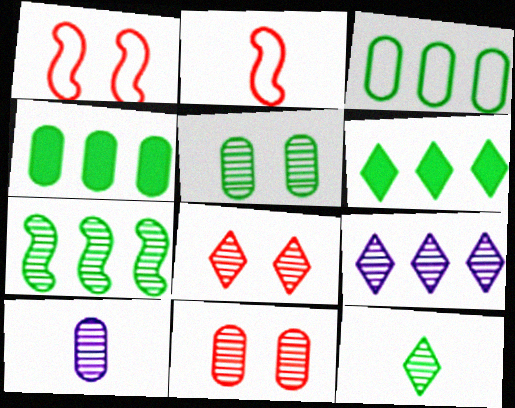[[1, 6, 10], 
[3, 6, 7], 
[5, 7, 12], 
[7, 8, 10], 
[8, 9, 12]]